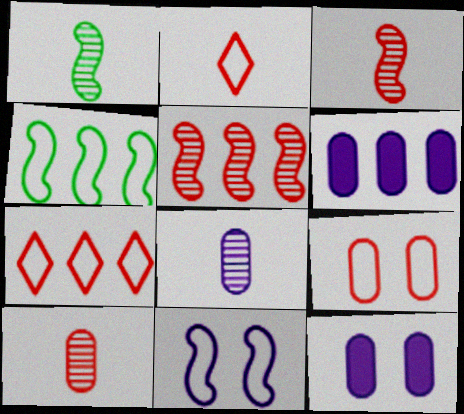[[1, 7, 12]]